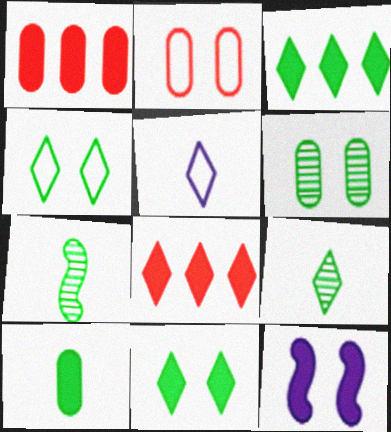[[3, 4, 9], 
[8, 10, 12]]